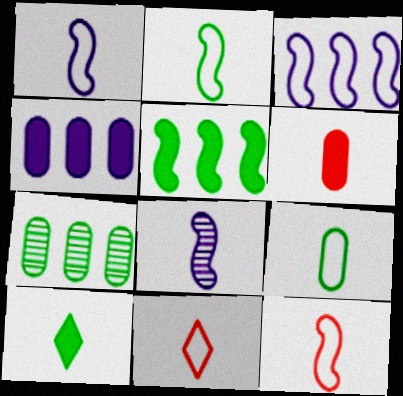[[1, 2, 12], 
[1, 9, 11]]